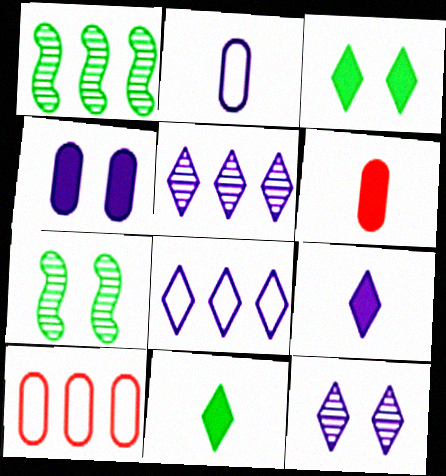[[6, 7, 8], 
[7, 9, 10], 
[8, 9, 12]]